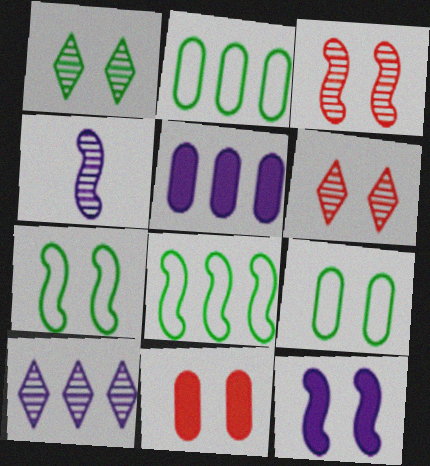[[3, 7, 12], 
[6, 9, 12]]